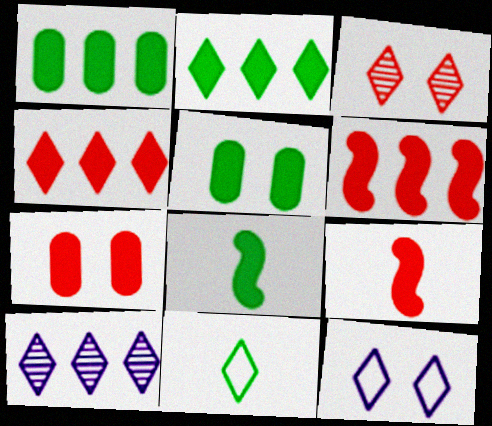[[2, 5, 8], 
[4, 7, 9]]